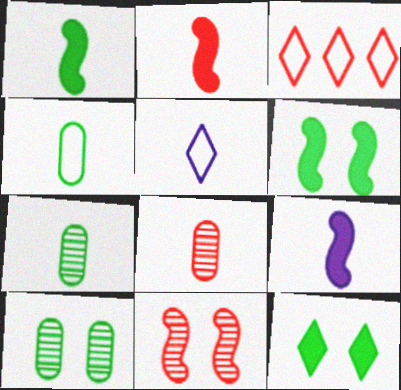[[1, 2, 9], 
[1, 5, 8], 
[2, 5, 7], 
[3, 9, 10]]